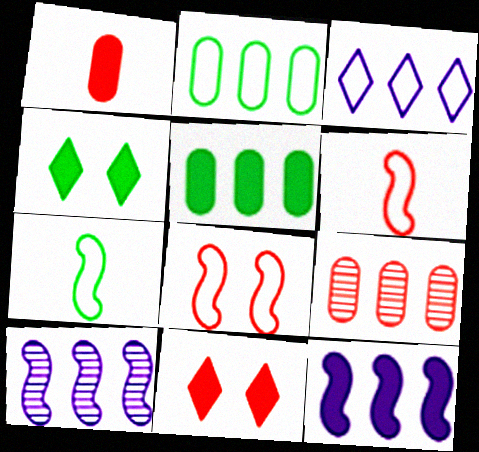[[1, 4, 12], 
[6, 9, 11]]